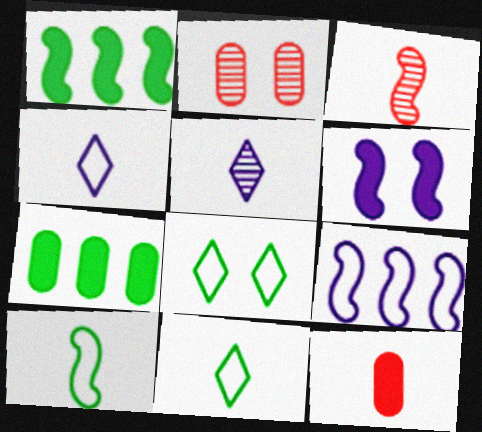[[1, 2, 4], 
[2, 6, 8], 
[5, 10, 12]]